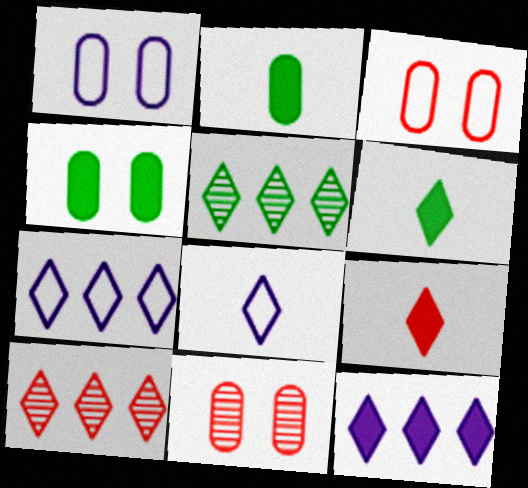[[1, 4, 11]]